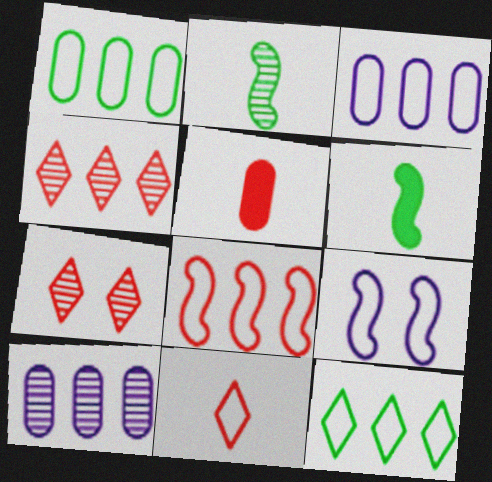[[1, 9, 11], 
[2, 7, 10], 
[3, 6, 7], 
[3, 8, 12], 
[5, 7, 8]]